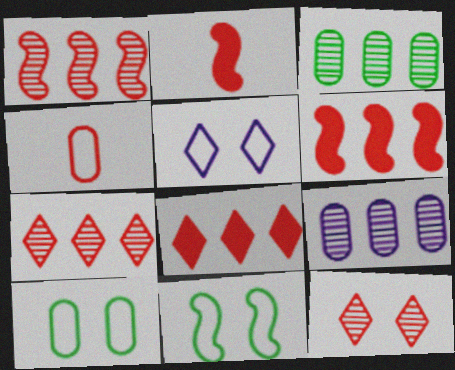[[2, 3, 5], 
[4, 6, 12]]